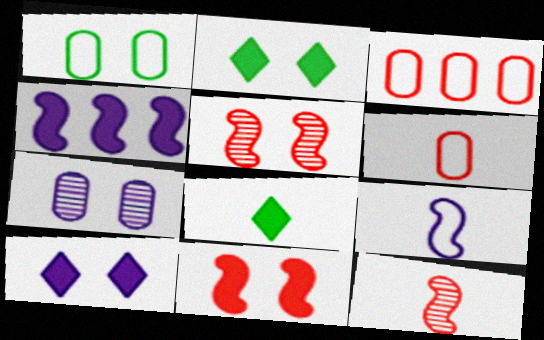[[1, 5, 10]]